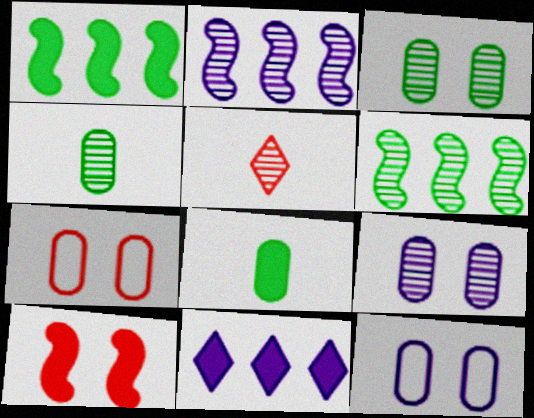[[1, 5, 12], 
[2, 3, 5], 
[5, 6, 9], 
[8, 10, 11]]